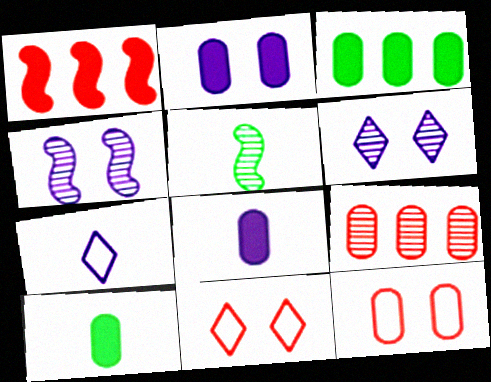[[5, 6, 9]]